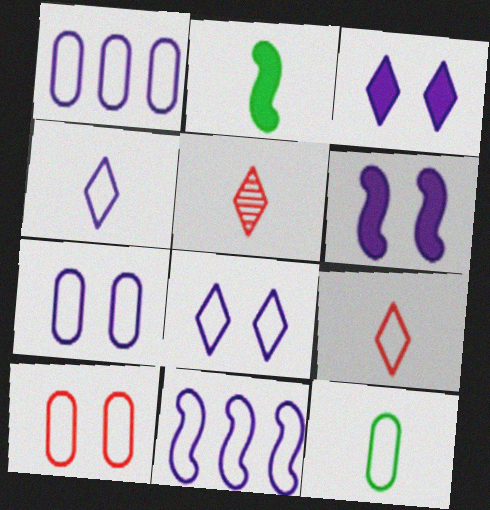[[1, 10, 12], 
[4, 7, 11]]